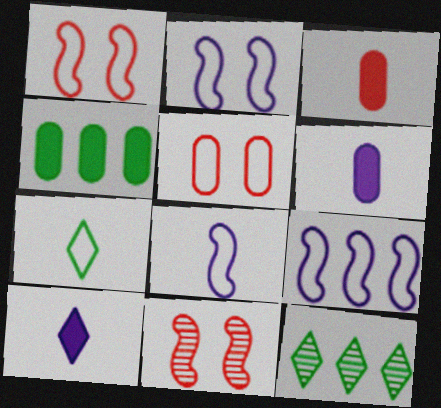[[1, 6, 12], 
[2, 3, 12], 
[2, 8, 9], 
[5, 7, 9]]